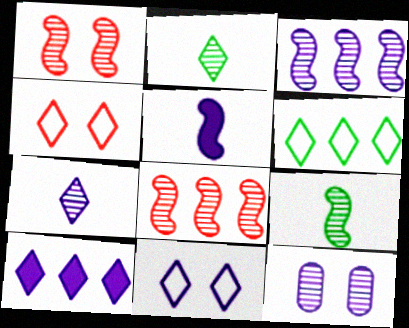[[1, 3, 9], 
[2, 4, 10], 
[2, 8, 12], 
[3, 7, 12], 
[7, 10, 11]]